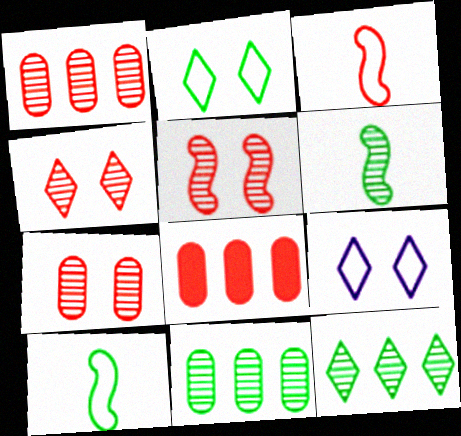[[3, 4, 8], 
[4, 5, 7], 
[6, 8, 9]]